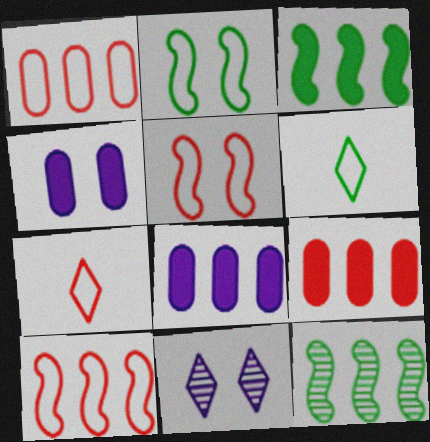[[1, 5, 7], 
[4, 7, 12]]